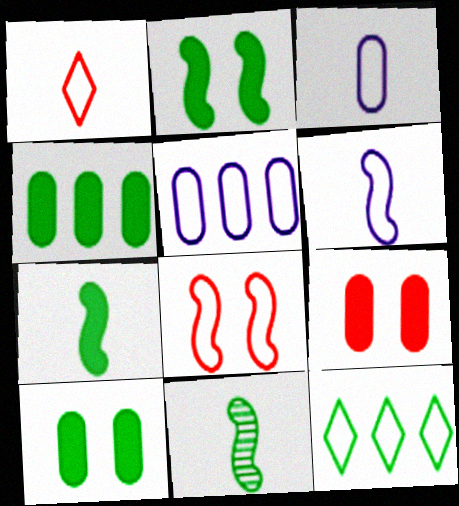[[3, 8, 12], 
[10, 11, 12]]